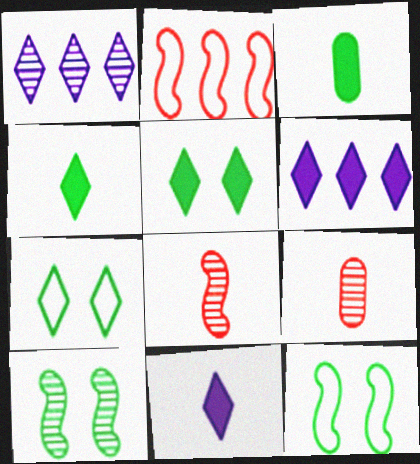[[1, 9, 10], 
[6, 9, 12]]